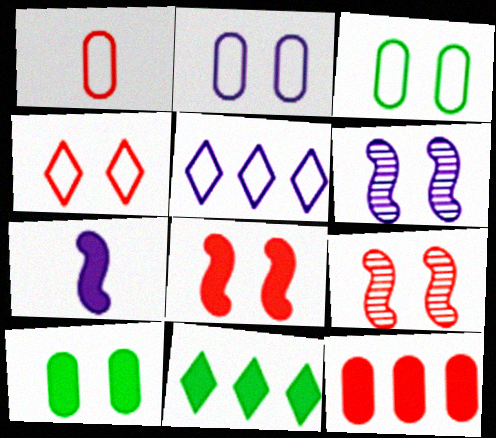[[1, 6, 11], 
[4, 6, 10]]